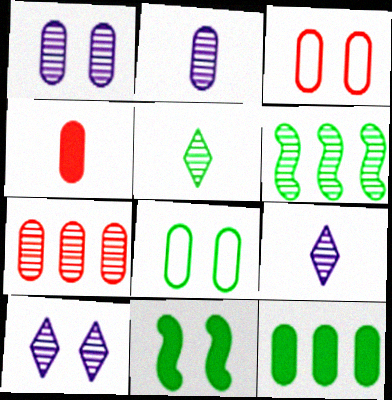[[2, 3, 12], 
[3, 4, 7], 
[3, 10, 11]]